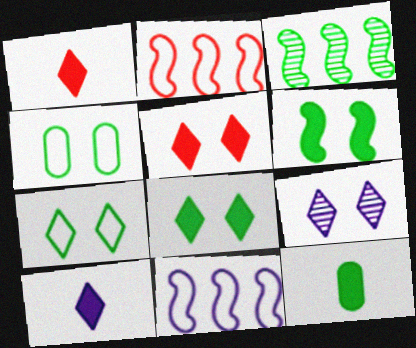[[2, 9, 12], 
[3, 7, 12], 
[5, 7, 9]]